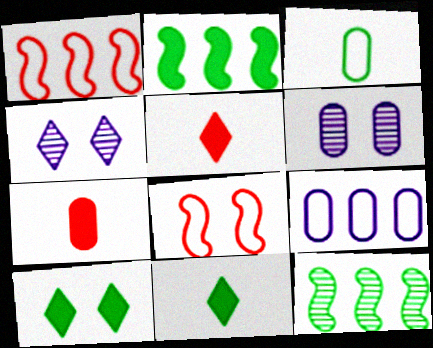[[1, 6, 11], 
[3, 10, 12], 
[6, 8, 10]]